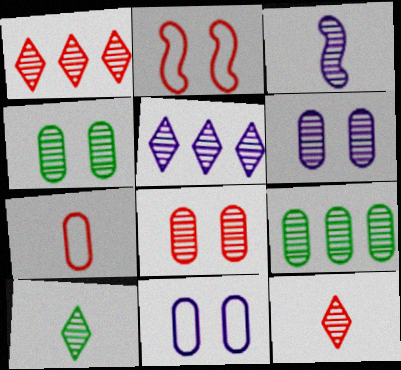[[1, 3, 4], 
[3, 5, 6], 
[4, 6, 8]]